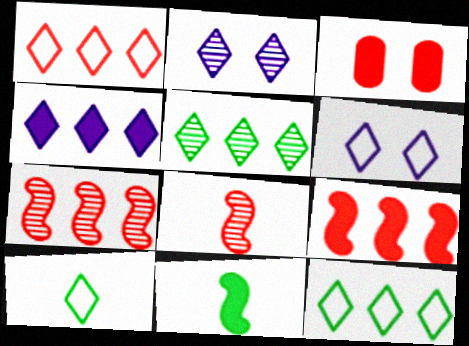[[1, 3, 8], 
[1, 4, 5], 
[1, 6, 10], 
[3, 4, 11]]